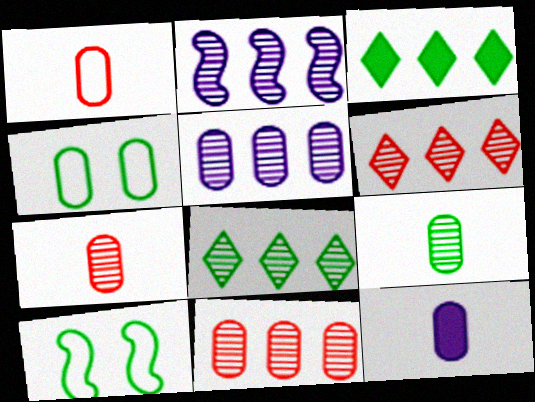[[1, 9, 12], 
[2, 8, 11], 
[3, 9, 10], 
[4, 11, 12], 
[6, 10, 12]]